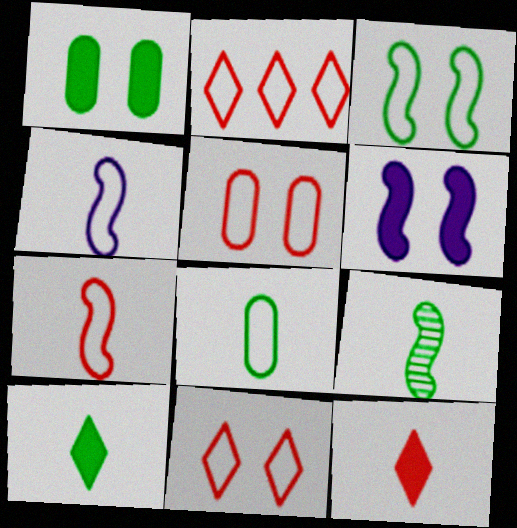[[2, 5, 7], 
[8, 9, 10]]